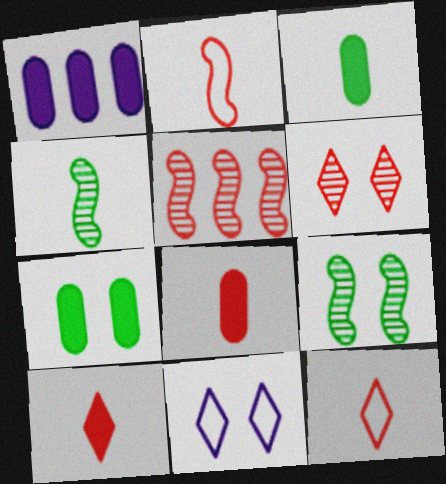[[1, 7, 8], 
[1, 9, 12], 
[3, 5, 11]]